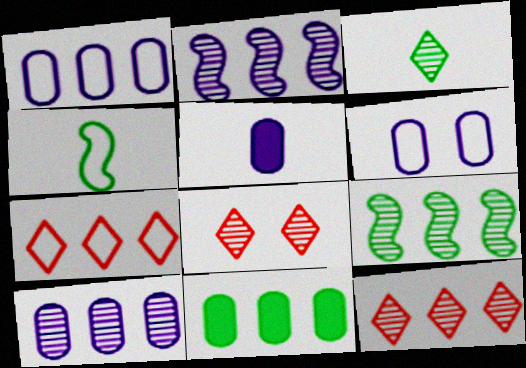[[2, 7, 11], 
[4, 6, 7], 
[5, 6, 10], 
[9, 10, 12]]